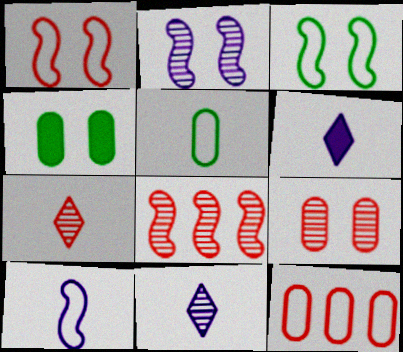[[7, 8, 9]]